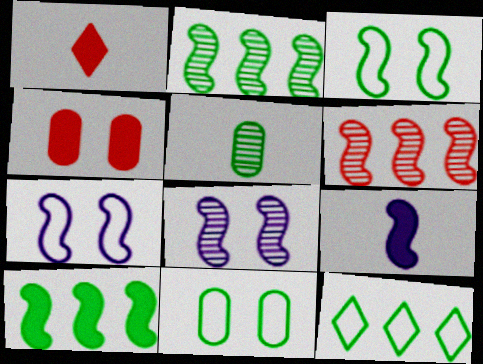[[3, 6, 9]]